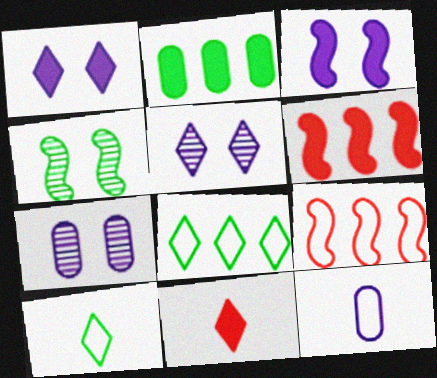[[2, 3, 11], 
[2, 4, 10], 
[5, 8, 11], 
[6, 7, 10]]